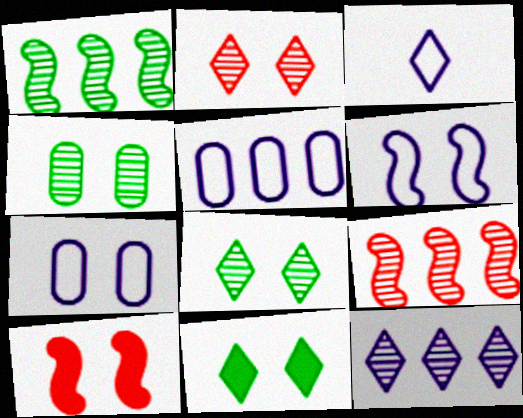[[3, 5, 6], 
[7, 8, 10]]